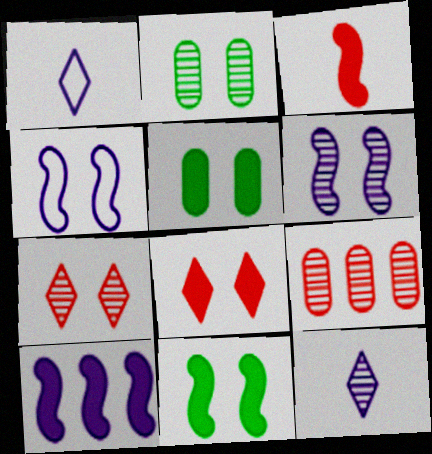[[1, 9, 11], 
[2, 4, 8], 
[2, 6, 7], 
[3, 10, 11], 
[4, 5, 7]]